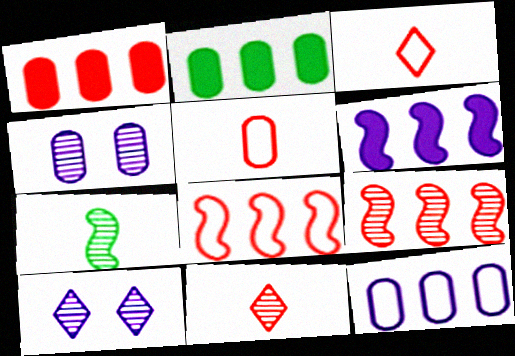[[2, 4, 5]]